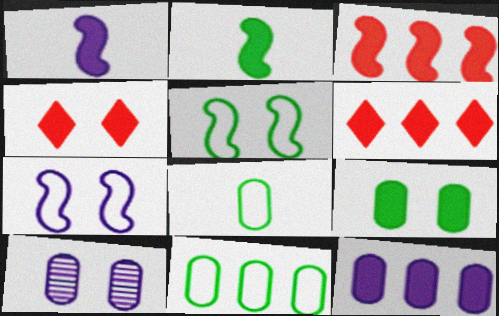[[1, 6, 9], 
[2, 4, 12], 
[4, 5, 10]]